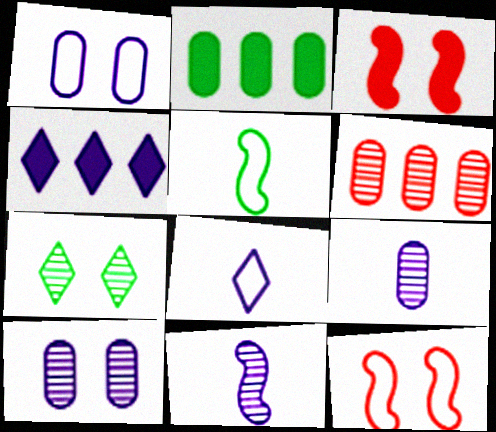[[1, 3, 7], 
[1, 4, 11], 
[2, 5, 7], 
[6, 7, 11]]